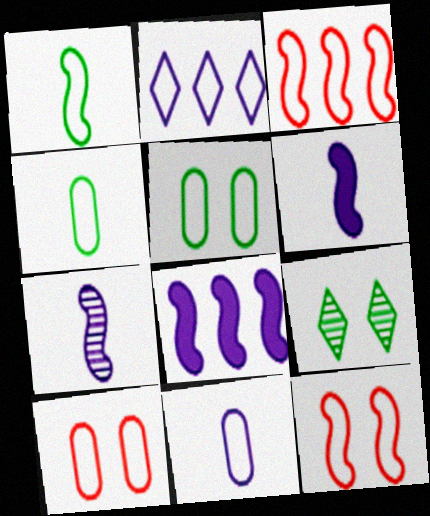[[1, 2, 10], 
[2, 4, 12]]